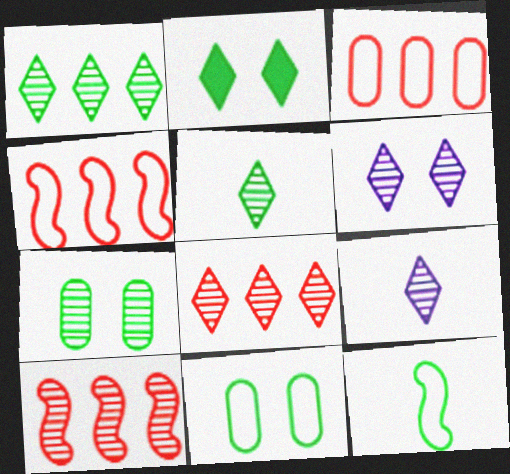[[5, 6, 8], 
[7, 9, 10]]